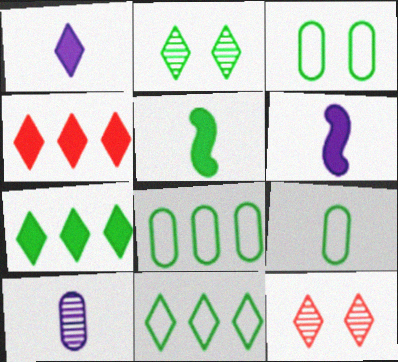[[1, 11, 12], 
[2, 5, 8], 
[3, 8, 9], 
[6, 8, 12]]